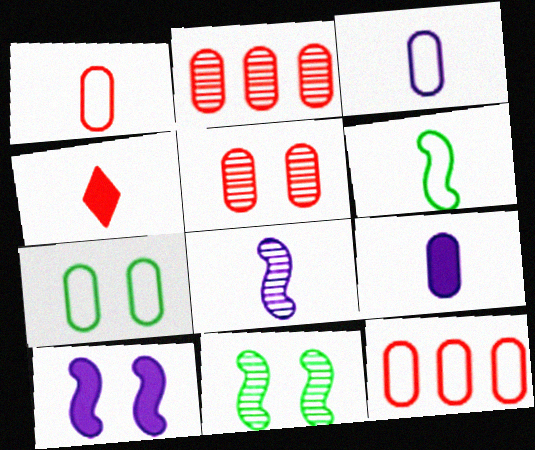[[2, 7, 9], 
[3, 7, 12]]